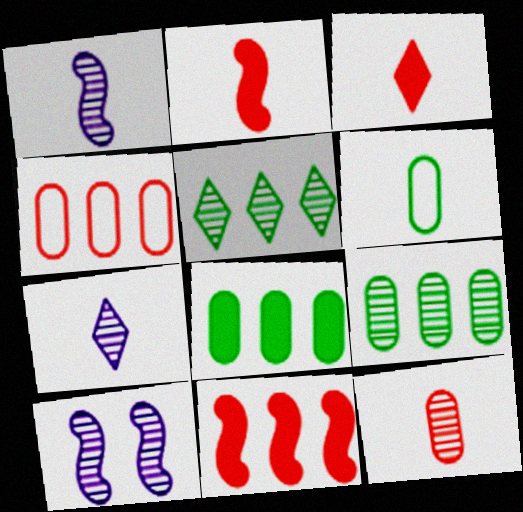[[1, 3, 6], 
[2, 6, 7], 
[5, 10, 12]]